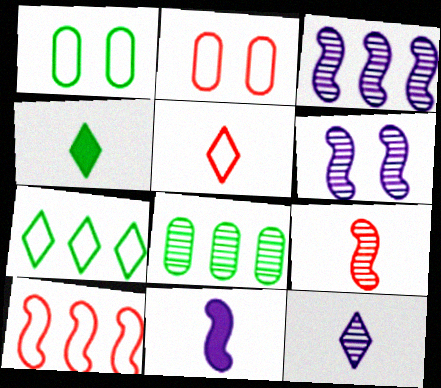[[2, 3, 4], 
[2, 5, 10], 
[4, 5, 12]]